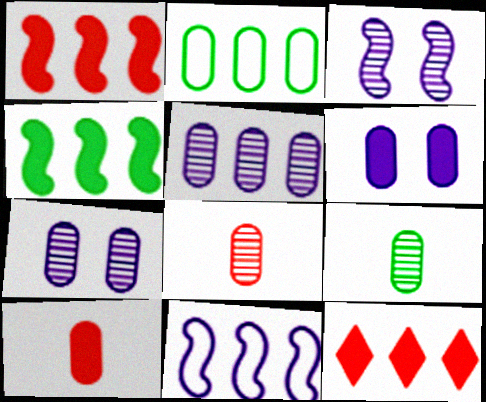[[2, 6, 8], 
[2, 7, 10]]